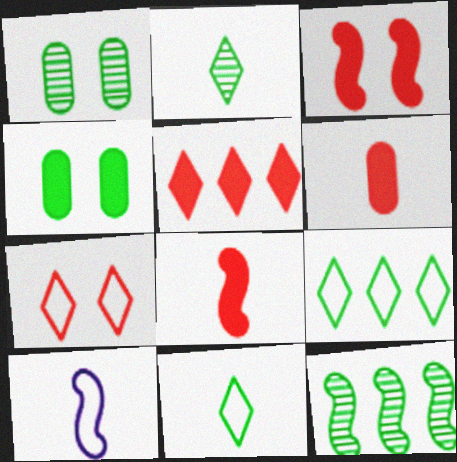[[1, 2, 12], 
[1, 5, 10], 
[2, 6, 10], 
[3, 5, 6], 
[3, 10, 12], 
[4, 11, 12]]